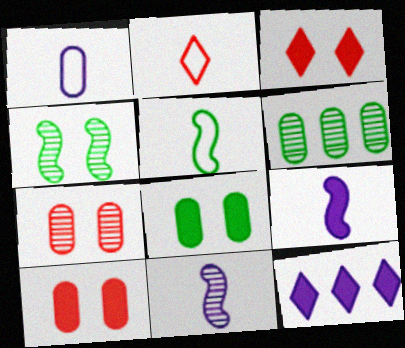[[1, 2, 5], 
[1, 6, 10], 
[5, 7, 12]]